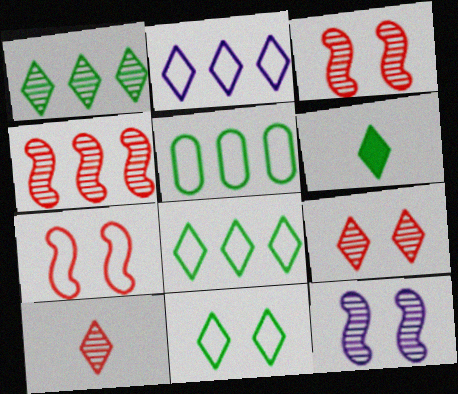[[1, 6, 11], 
[2, 6, 9]]